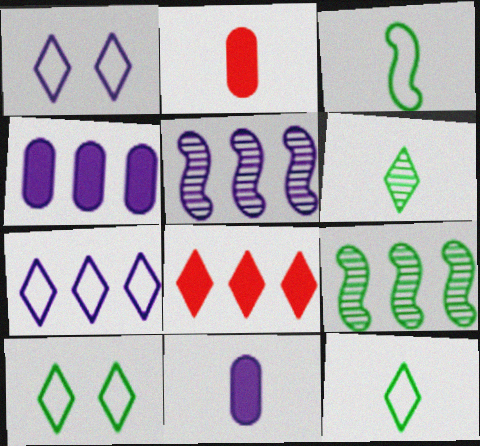[[1, 2, 9], 
[1, 5, 11], 
[1, 6, 8], 
[2, 5, 10], 
[4, 5, 7]]